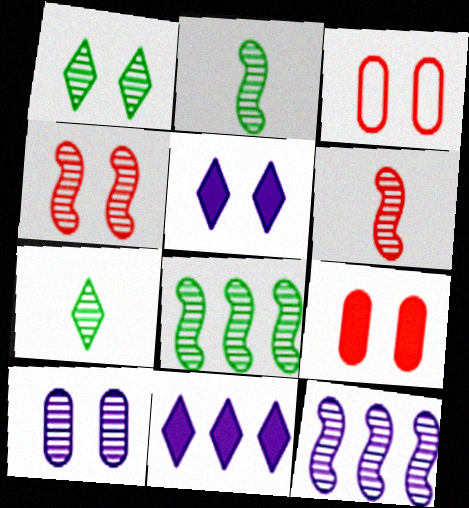[[1, 4, 10], 
[2, 3, 11], 
[2, 4, 12]]